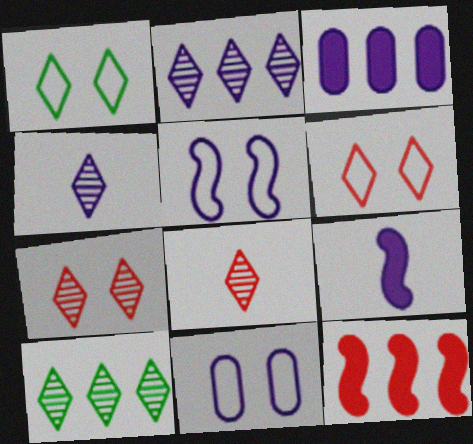[[2, 9, 11], 
[3, 4, 5], 
[4, 7, 10]]